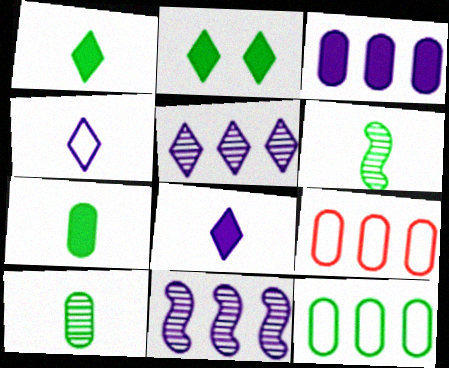[[2, 6, 12]]